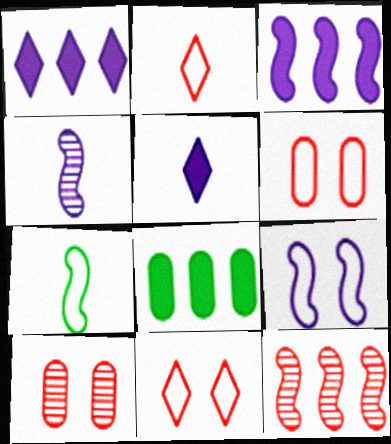[[1, 7, 10], 
[3, 4, 9], 
[4, 8, 11]]